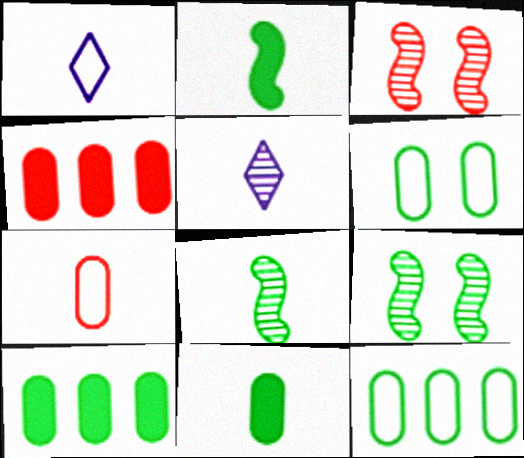[[1, 3, 10], 
[1, 4, 9], 
[2, 5, 7]]